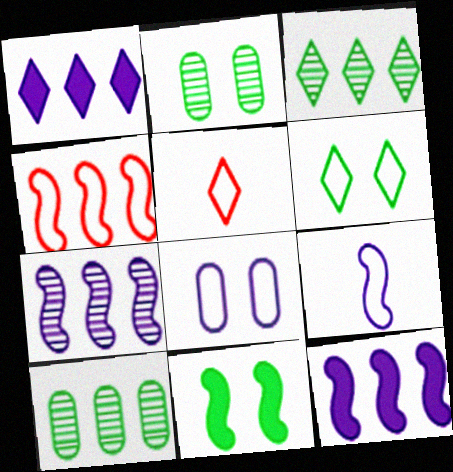[[1, 4, 10], 
[2, 5, 12], 
[2, 6, 11]]